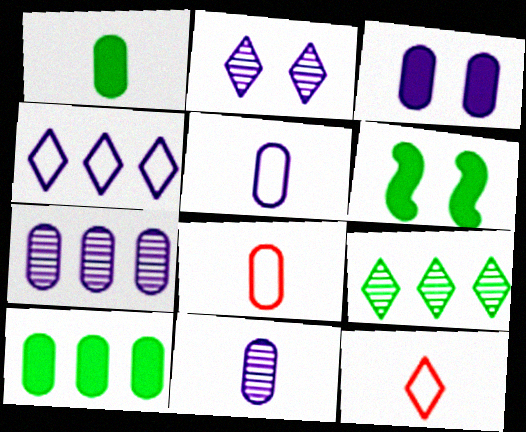[[1, 8, 11], 
[3, 5, 7], 
[6, 7, 12]]